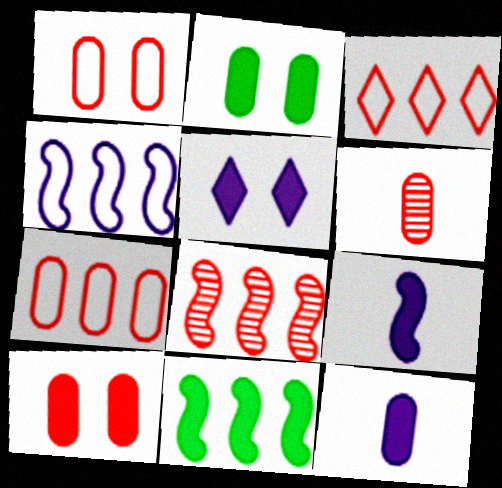[[4, 8, 11], 
[6, 7, 10]]